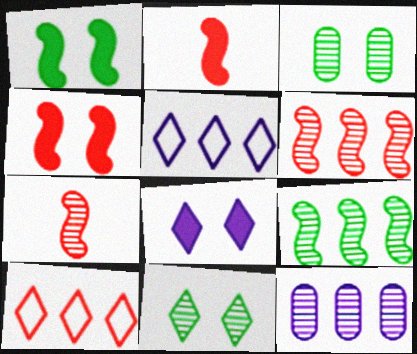[[2, 3, 5], 
[7, 11, 12]]